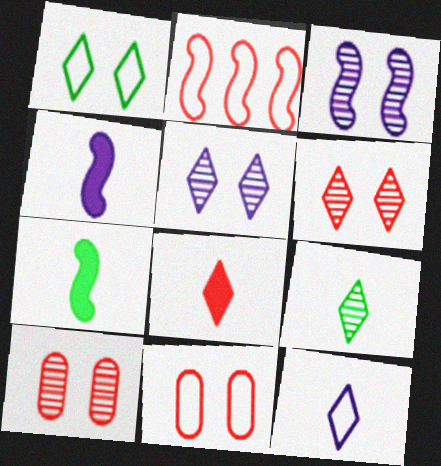[[2, 3, 7], 
[2, 8, 10], 
[8, 9, 12]]